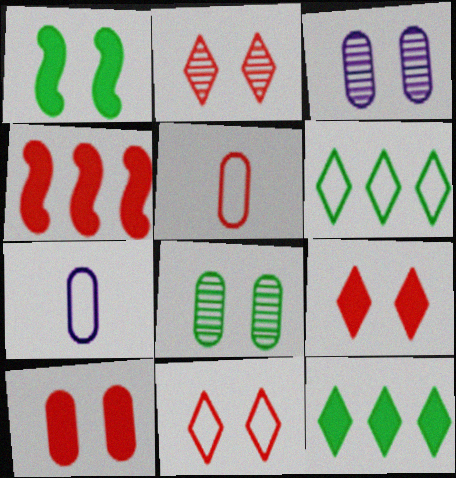[[1, 3, 11], 
[2, 4, 5], 
[2, 9, 11]]